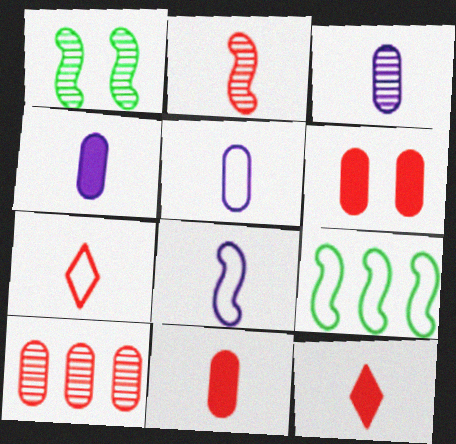[[2, 7, 11], 
[3, 4, 5]]